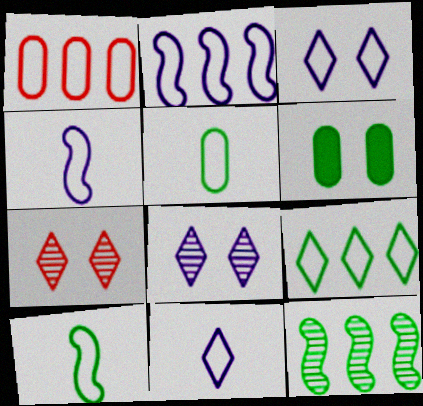[[1, 2, 9], 
[1, 3, 10]]